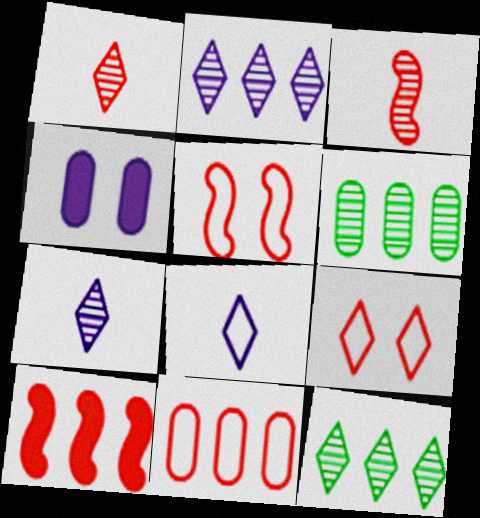[[3, 5, 10]]